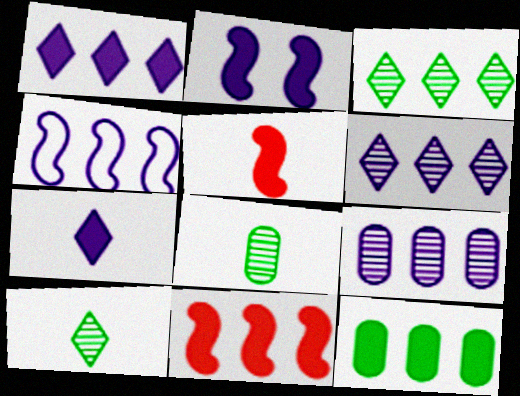[[1, 4, 9], 
[1, 11, 12]]